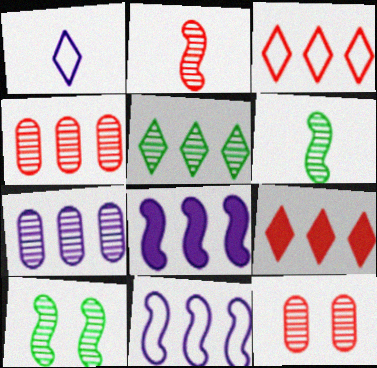[]